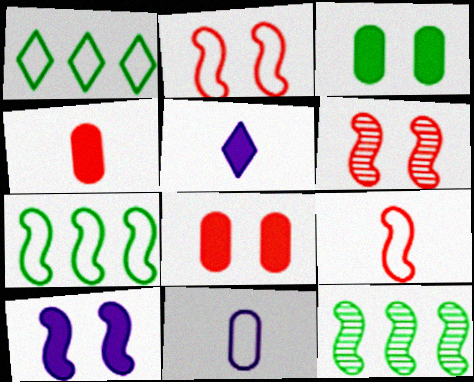[[1, 2, 11], 
[9, 10, 12]]